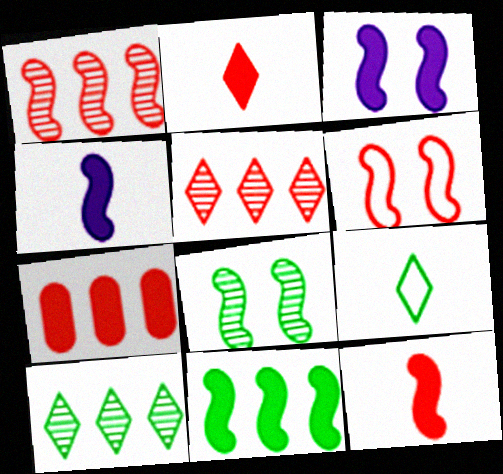[[1, 6, 12], 
[3, 6, 8], 
[3, 11, 12]]